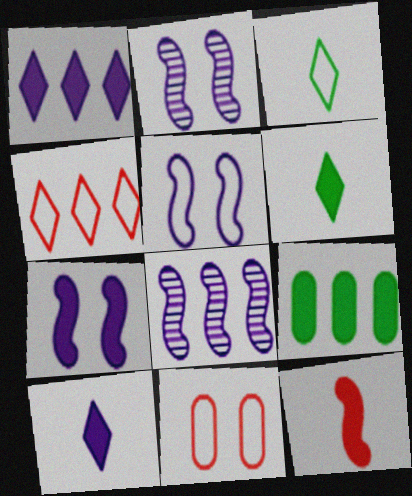[[2, 5, 7], 
[4, 8, 9], 
[6, 8, 11]]